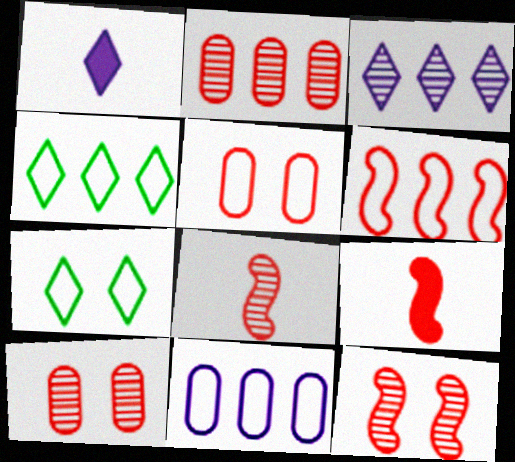[[4, 6, 11], 
[6, 9, 12]]